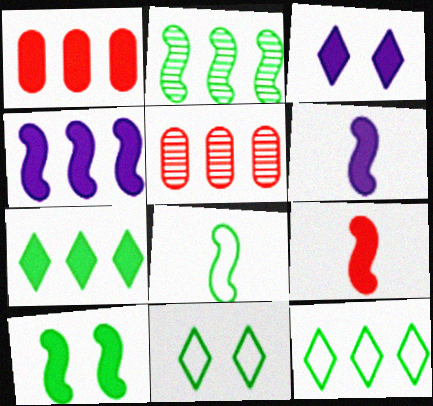[[1, 4, 7], 
[2, 8, 10], 
[3, 5, 8], 
[4, 5, 12], 
[4, 9, 10], 
[5, 6, 11]]